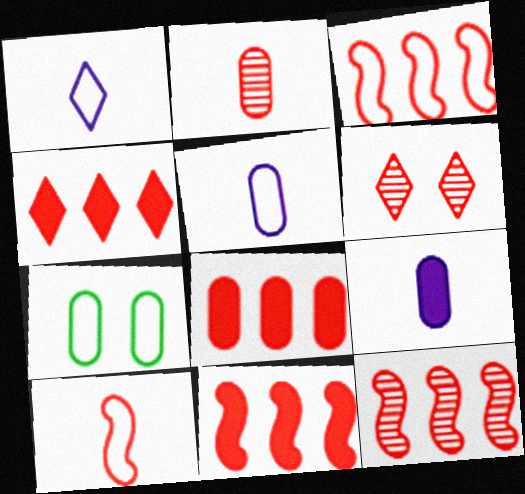[[1, 3, 7], 
[2, 6, 12], 
[3, 11, 12], 
[4, 8, 11], 
[6, 8, 10]]